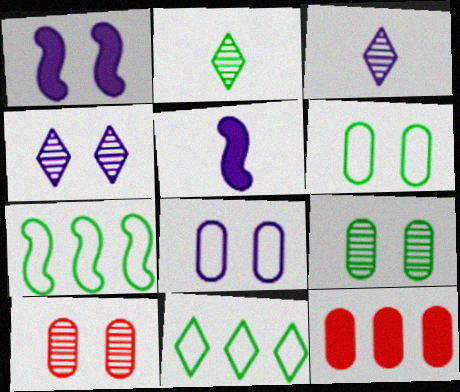[[1, 4, 8], 
[5, 10, 11]]